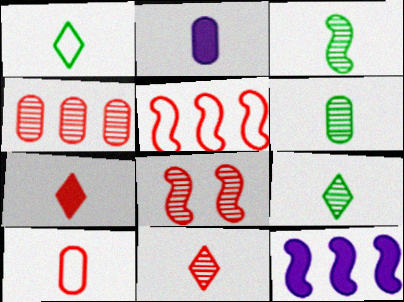[[2, 6, 10], 
[3, 6, 9], 
[4, 8, 11]]